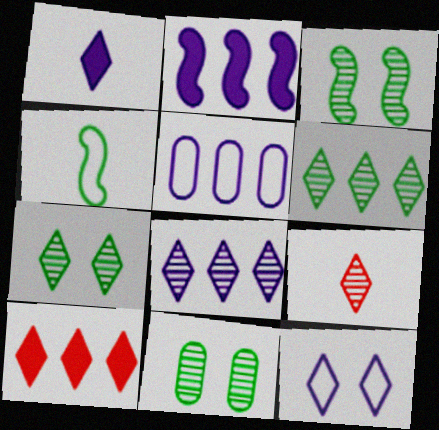[[1, 8, 12], 
[2, 5, 8], 
[3, 7, 11], 
[7, 8, 9]]